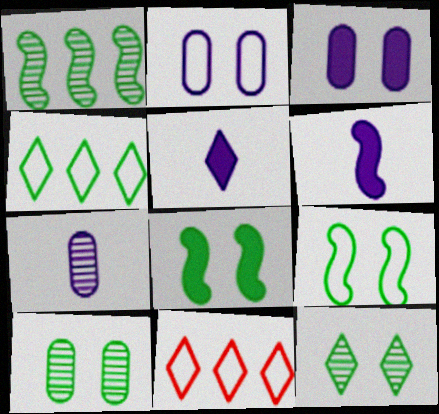[[5, 11, 12], 
[6, 10, 11], 
[7, 8, 11]]